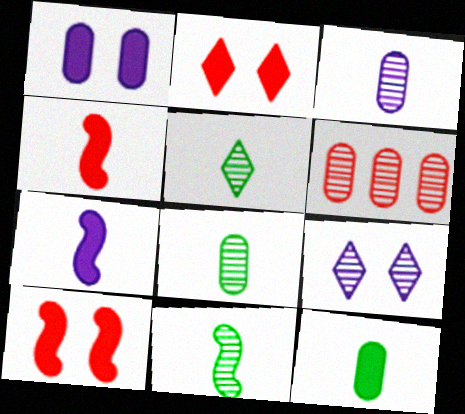[[5, 8, 11], 
[6, 9, 11]]